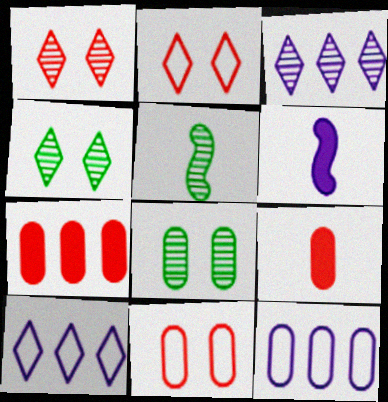[[8, 9, 12]]